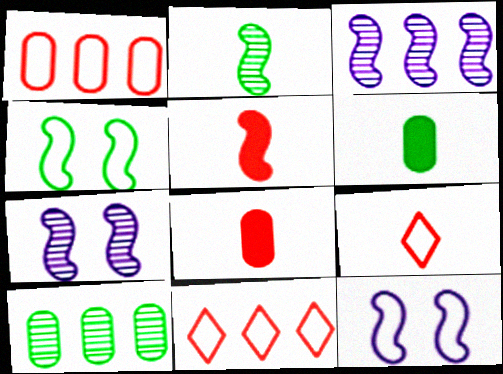[[3, 4, 5], 
[6, 7, 11]]